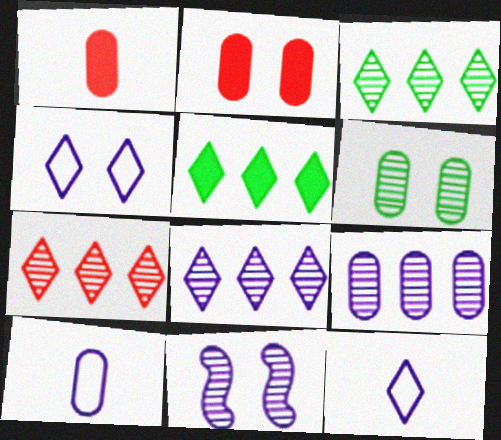[[3, 7, 8]]